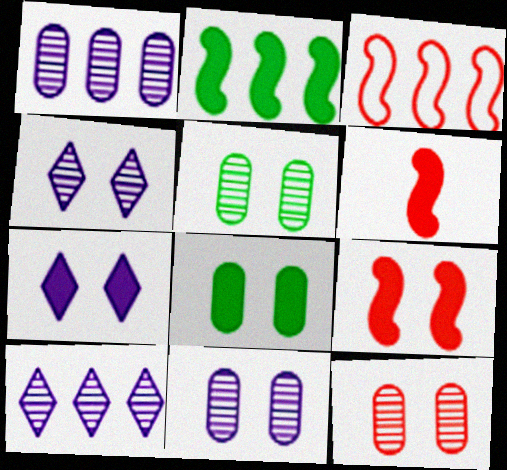[[5, 11, 12], 
[7, 8, 9]]